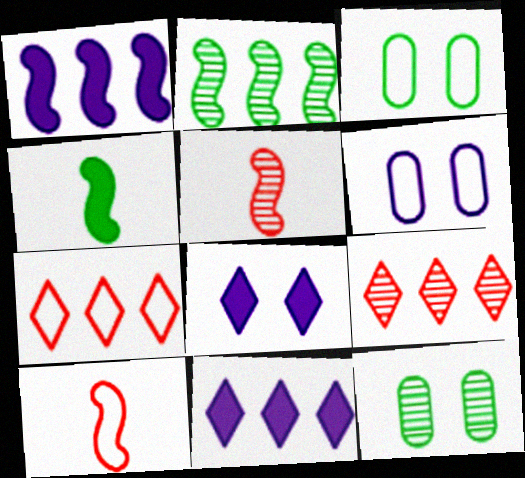[[3, 5, 11], 
[4, 6, 9], 
[10, 11, 12]]